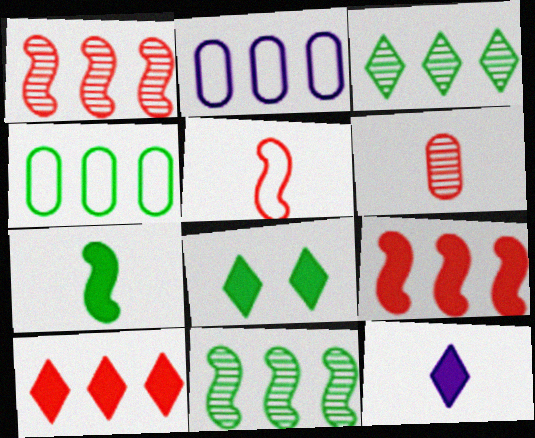[[2, 3, 9], 
[2, 10, 11], 
[8, 10, 12]]